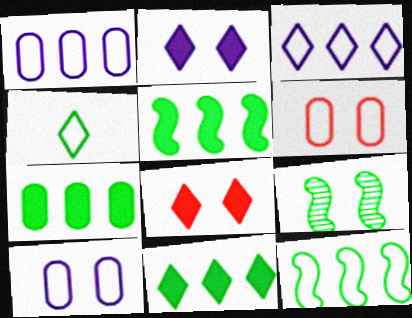[[2, 6, 9], 
[4, 7, 9], 
[5, 7, 11], 
[8, 9, 10]]